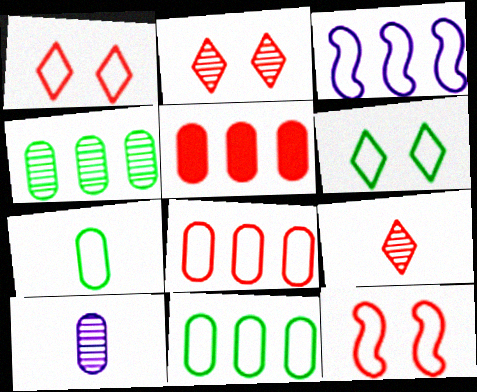[[1, 3, 7], 
[5, 9, 12]]